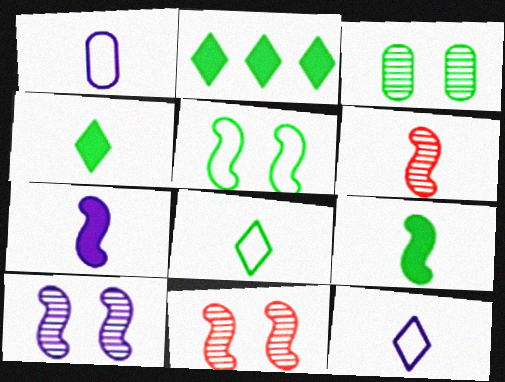[[1, 2, 11], 
[1, 4, 6]]